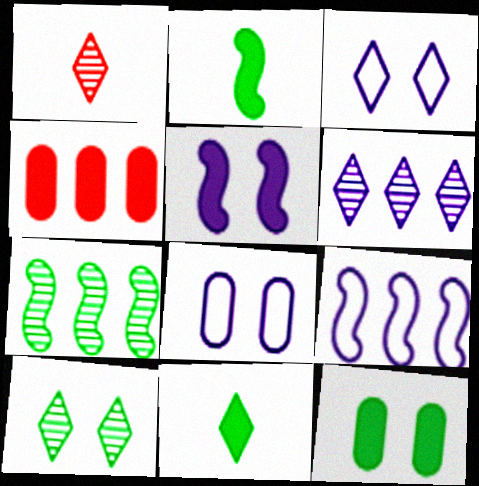[[1, 6, 10], 
[1, 9, 12], 
[4, 5, 11]]